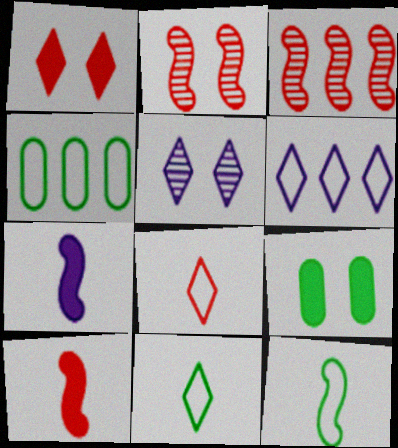[[4, 5, 10]]